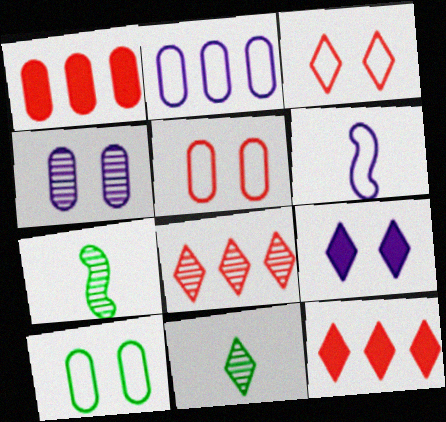[[4, 7, 8]]